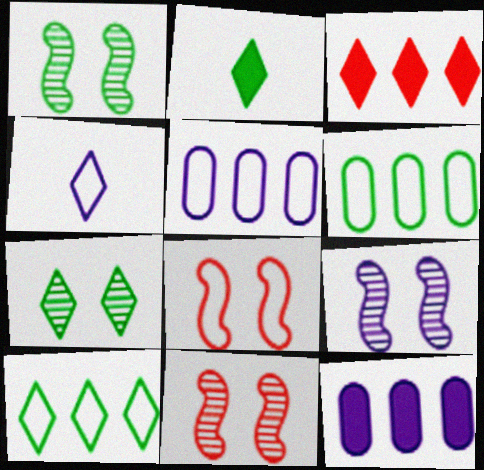[[1, 2, 6], 
[1, 9, 11], 
[2, 5, 11], 
[2, 7, 10], 
[3, 4, 7], 
[4, 6, 8], 
[4, 9, 12]]